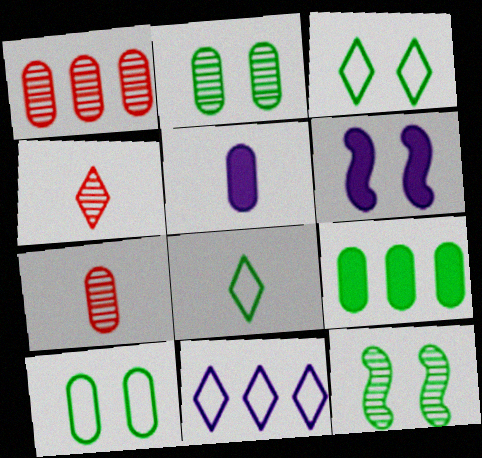[[1, 5, 10], 
[1, 6, 8], 
[8, 9, 12]]